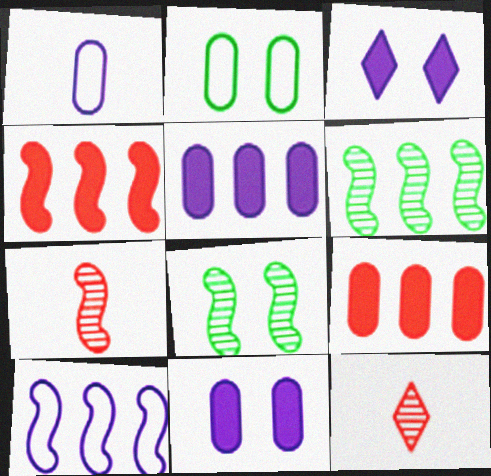[[4, 6, 10]]